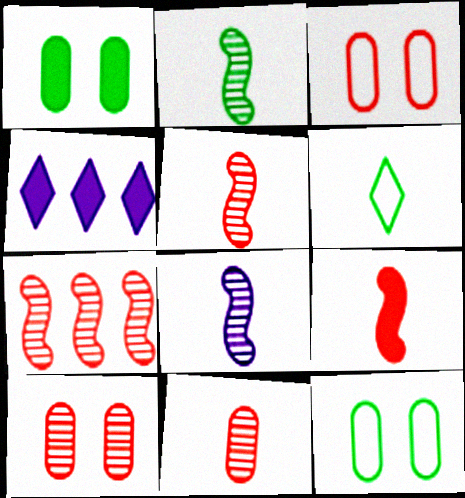[[1, 4, 9], 
[2, 3, 4], 
[2, 5, 8], 
[4, 5, 12]]